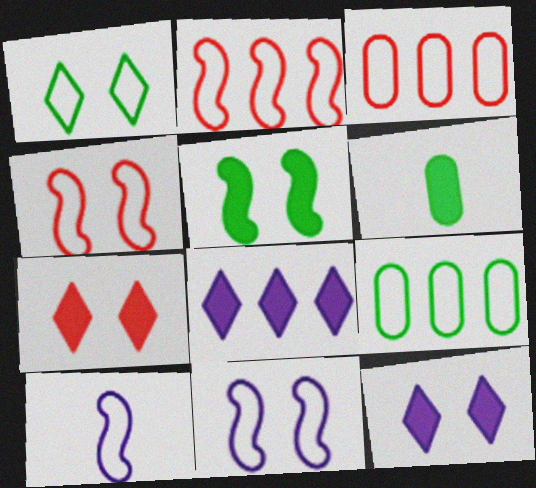[[1, 3, 10]]